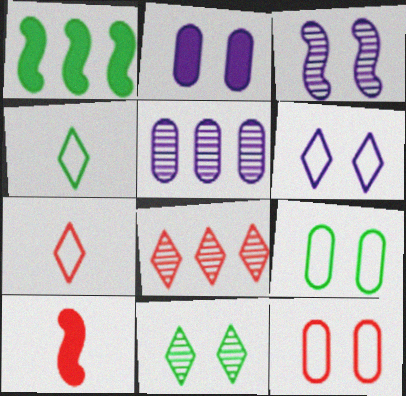[[2, 3, 6], 
[8, 10, 12]]